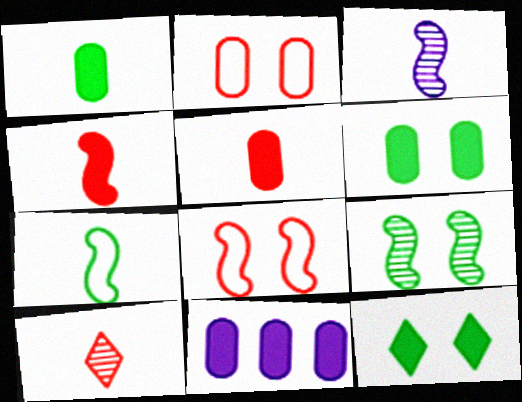[[3, 4, 7], 
[4, 11, 12], 
[5, 6, 11]]